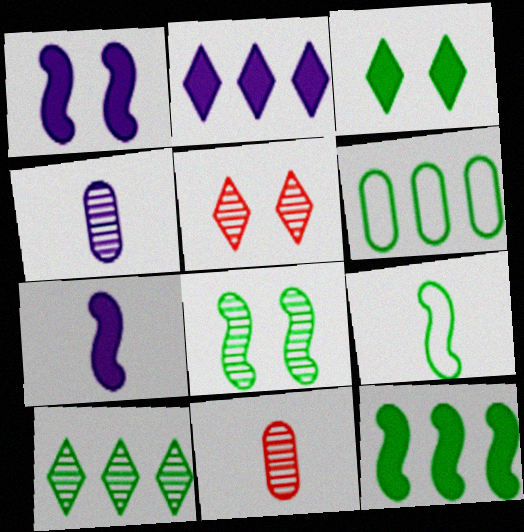[[5, 6, 7], 
[6, 10, 12], 
[8, 9, 12]]